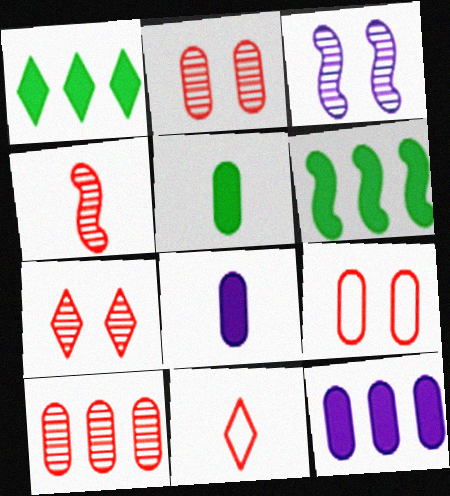[[4, 7, 10]]